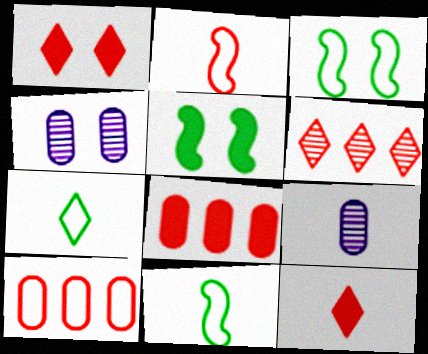[[1, 3, 4], 
[9, 11, 12]]